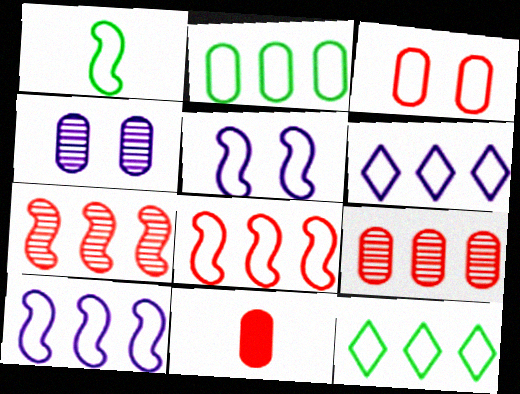[[1, 3, 6], 
[1, 5, 8], 
[2, 4, 11], 
[2, 6, 8], 
[3, 9, 11]]